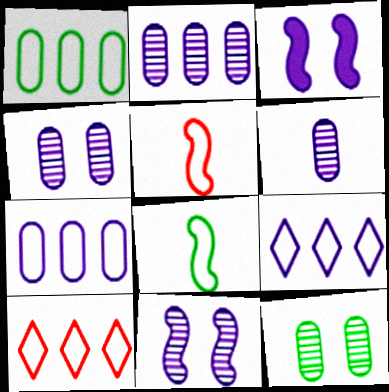[[2, 4, 6], 
[3, 6, 9]]